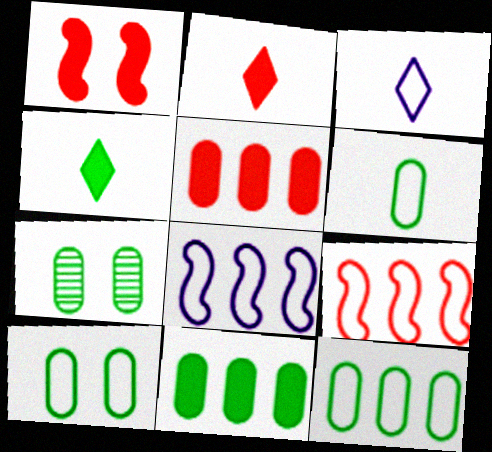[[1, 2, 5], 
[2, 7, 8], 
[3, 9, 10], 
[6, 7, 11], 
[6, 10, 12]]